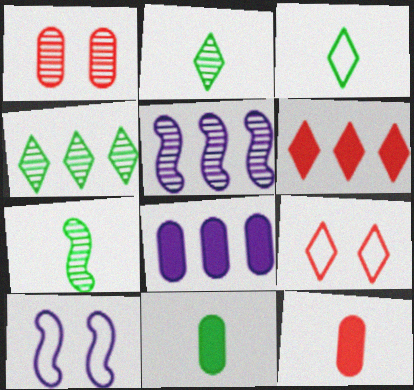[[1, 2, 5], 
[3, 7, 11], 
[4, 10, 12], 
[5, 9, 11], 
[7, 8, 9]]